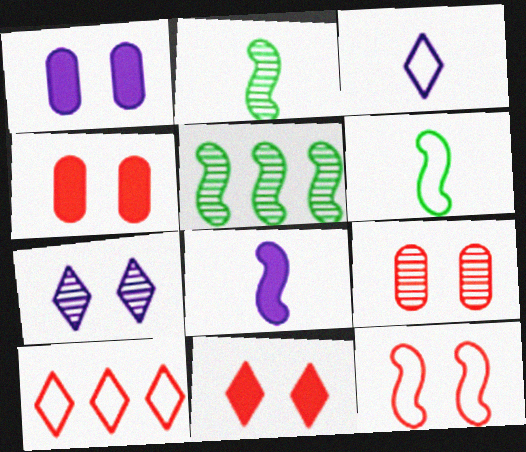[[1, 2, 10], 
[3, 4, 5], 
[5, 8, 12], 
[9, 11, 12]]